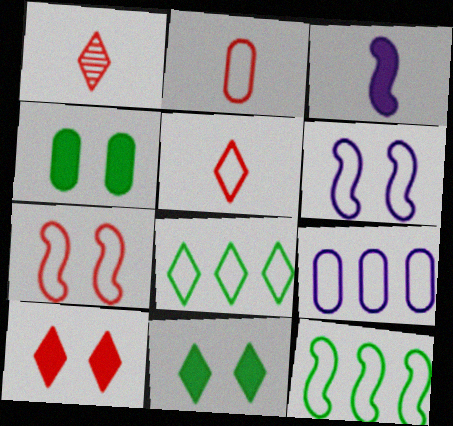[[2, 6, 8]]